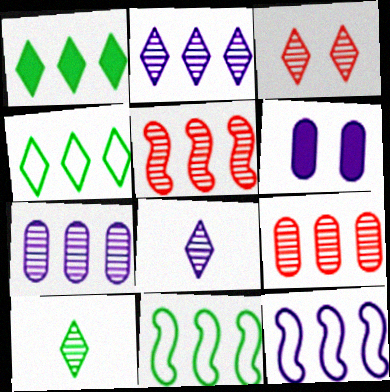[[1, 9, 12], 
[2, 3, 10], 
[6, 8, 12]]